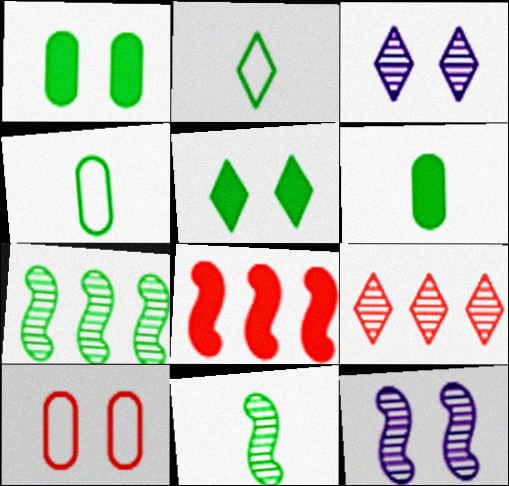[[1, 2, 7], 
[2, 6, 11], 
[3, 4, 8], 
[4, 5, 7], 
[5, 10, 12]]